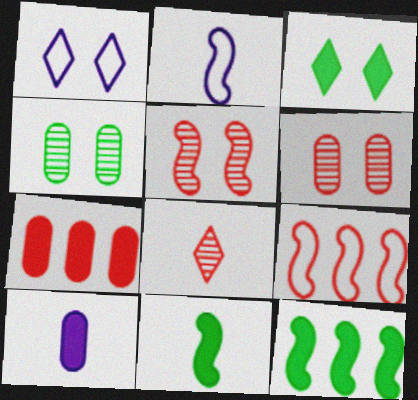[[2, 5, 12]]